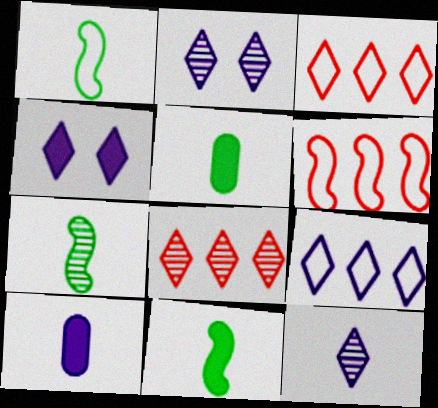[[1, 7, 11], 
[2, 5, 6], 
[4, 9, 12]]